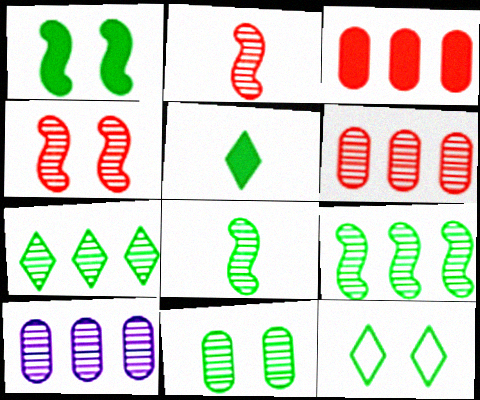[[1, 11, 12], 
[5, 7, 12], 
[7, 8, 11]]